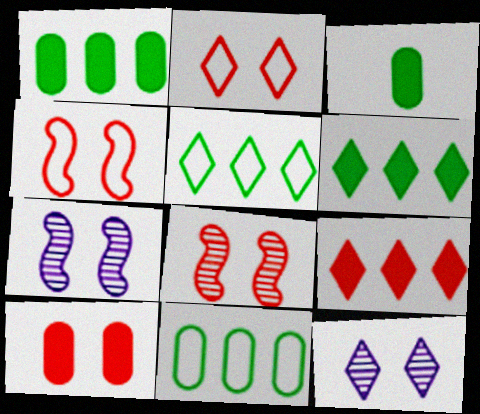[[2, 8, 10]]